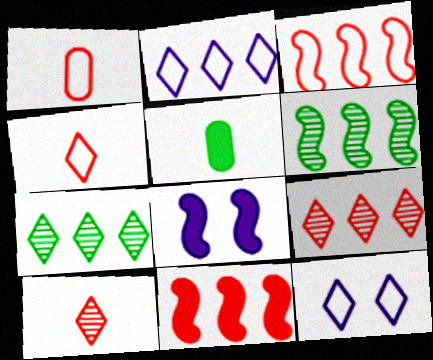[[1, 7, 8]]